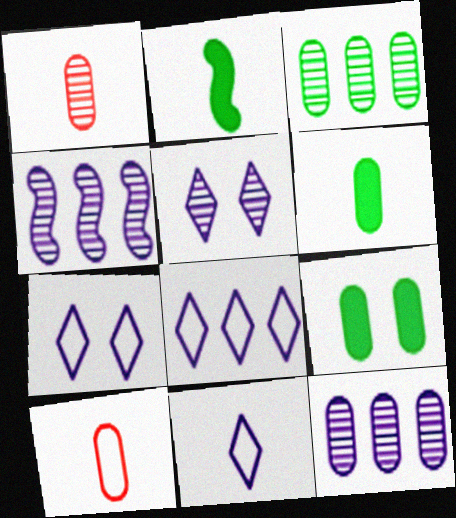[[1, 2, 11], 
[7, 8, 11], 
[9, 10, 12]]